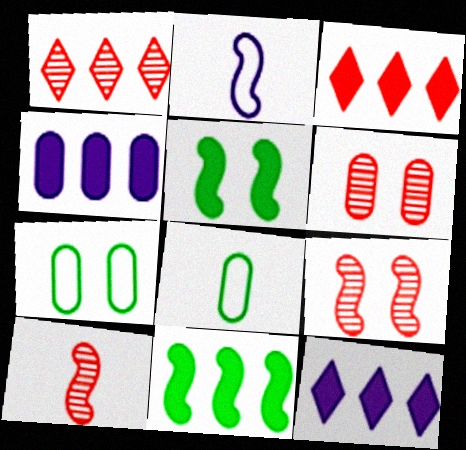[[1, 6, 10], 
[2, 9, 11], 
[3, 4, 11], 
[4, 6, 8], 
[7, 10, 12], 
[8, 9, 12]]